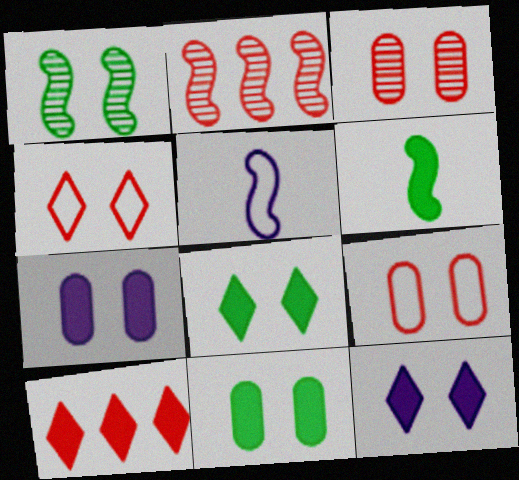[[1, 4, 7], 
[1, 9, 12], 
[6, 7, 10]]